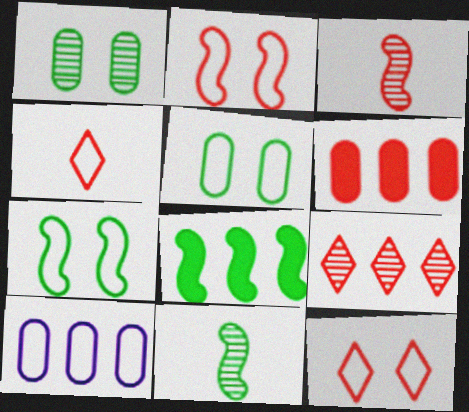[[3, 6, 12], 
[4, 7, 10], 
[7, 8, 11], 
[8, 9, 10]]